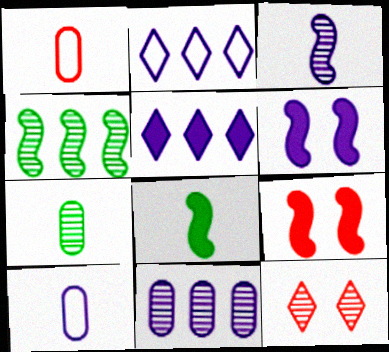[[2, 7, 9]]